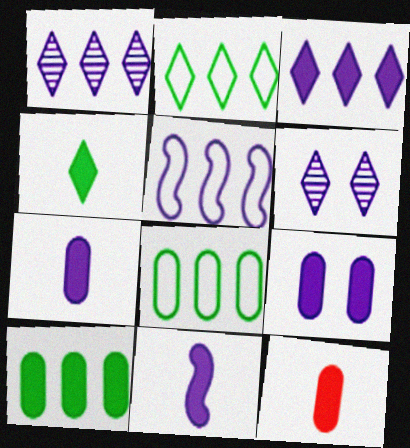[[3, 9, 11], 
[4, 11, 12], 
[5, 6, 7], 
[9, 10, 12]]